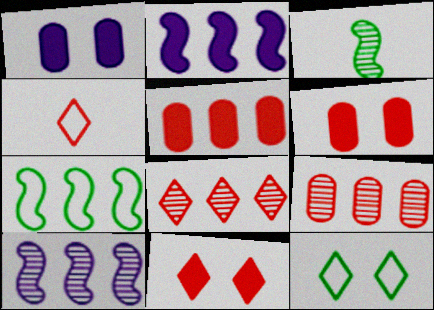[[4, 8, 11]]